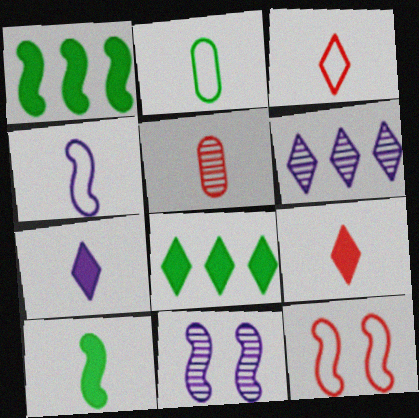[[2, 3, 4]]